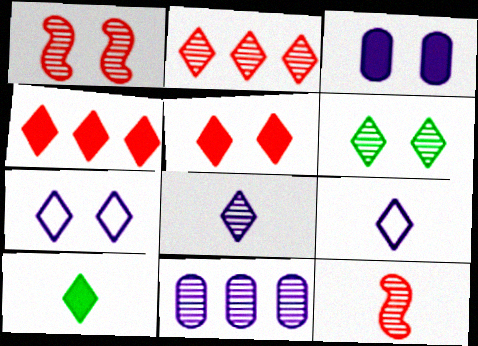[[2, 6, 8], 
[2, 7, 10], 
[4, 6, 9], 
[5, 6, 7], 
[6, 11, 12]]